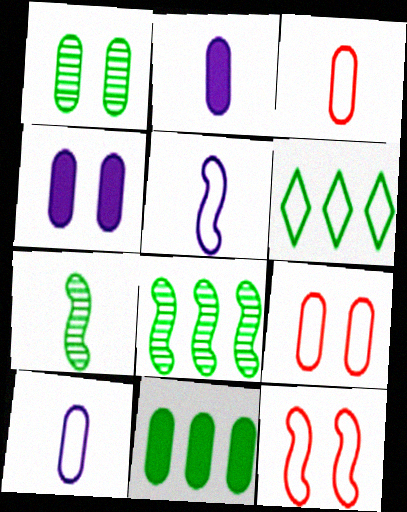[[1, 4, 9], 
[5, 6, 9], 
[6, 8, 11], 
[6, 10, 12]]